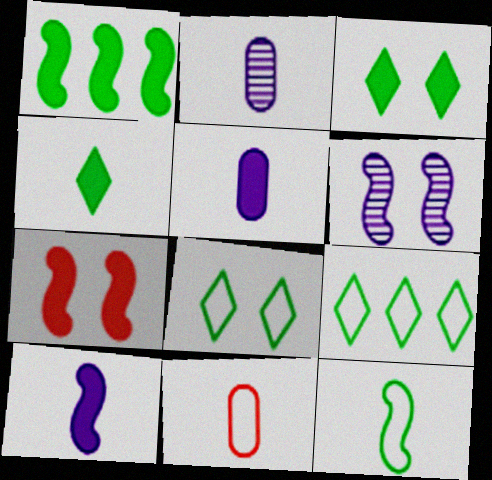[[1, 7, 10], 
[2, 7, 9]]